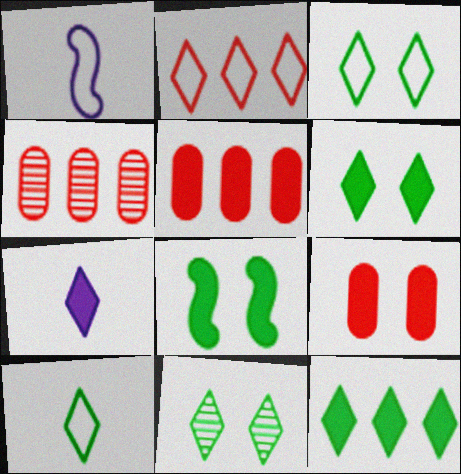[[1, 4, 6], 
[1, 5, 11], 
[2, 7, 11], 
[3, 6, 11], 
[5, 7, 8], 
[10, 11, 12]]